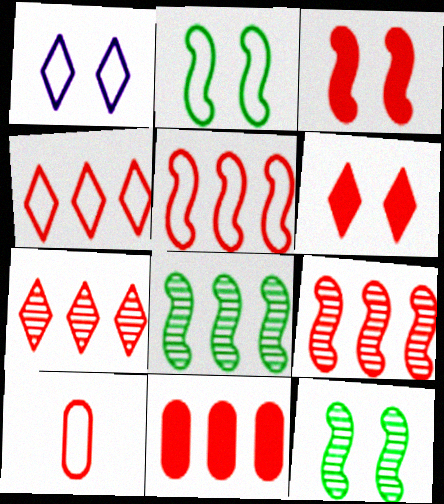[[3, 7, 10], 
[4, 9, 11], 
[5, 7, 11], 
[6, 9, 10]]